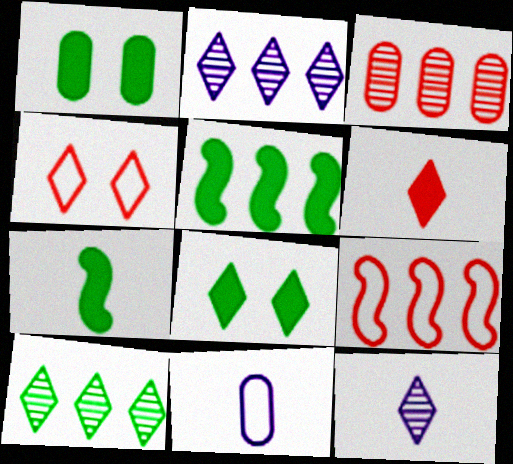[[1, 3, 11], 
[1, 9, 12]]